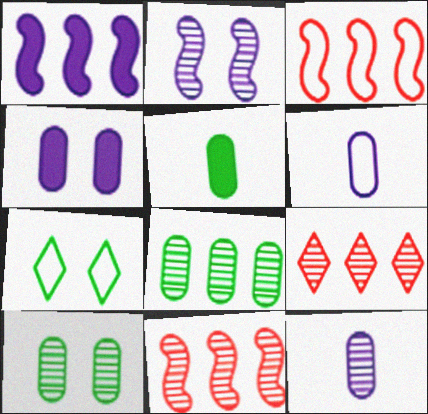[[3, 6, 7]]